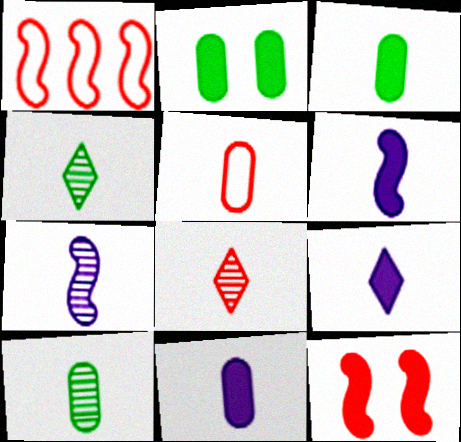[[4, 5, 6], 
[5, 10, 11], 
[6, 9, 11], 
[7, 8, 10]]